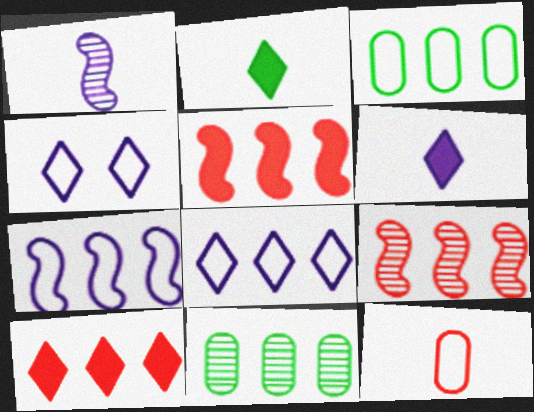[[1, 2, 12], 
[5, 8, 11], 
[7, 10, 11]]